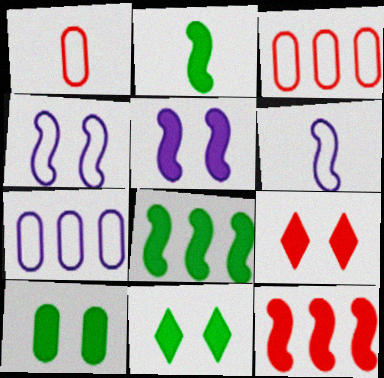[[2, 5, 12], 
[5, 9, 10]]